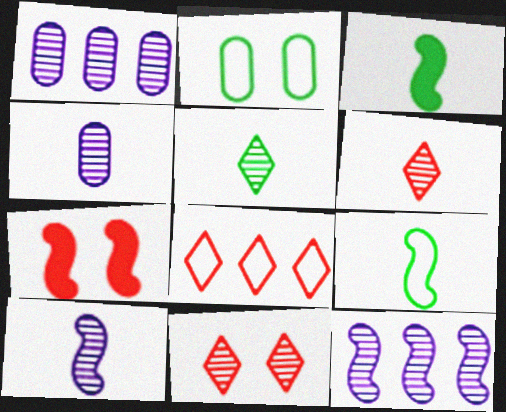[[7, 9, 12]]